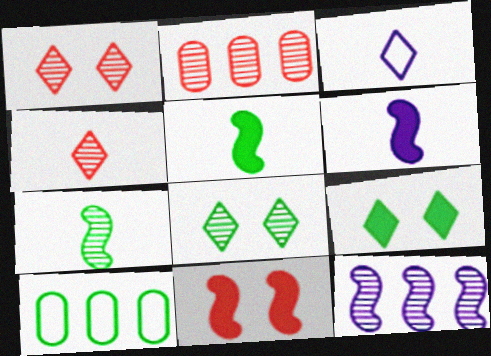[[1, 6, 10], 
[5, 8, 10], 
[7, 9, 10]]